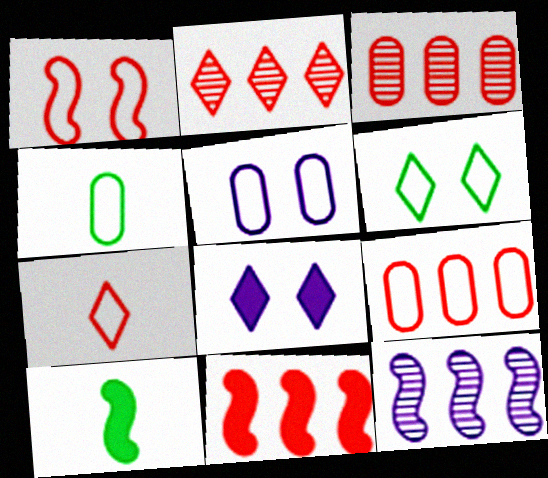[[1, 5, 6], 
[1, 7, 9], 
[1, 10, 12], 
[2, 5, 10], 
[2, 9, 11], 
[4, 5, 9]]